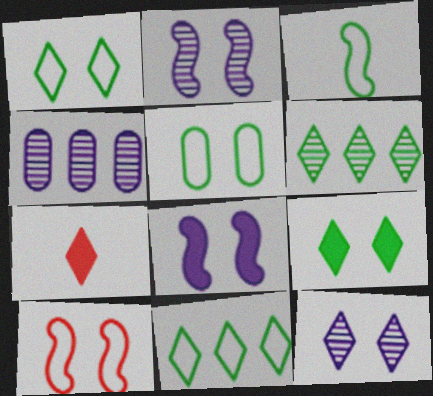[[3, 5, 11], 
[7, 11, 12]]